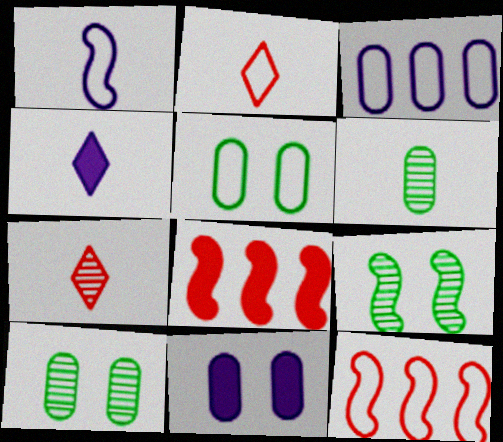[[1, 8, 9], 
[4, 10, 12]]